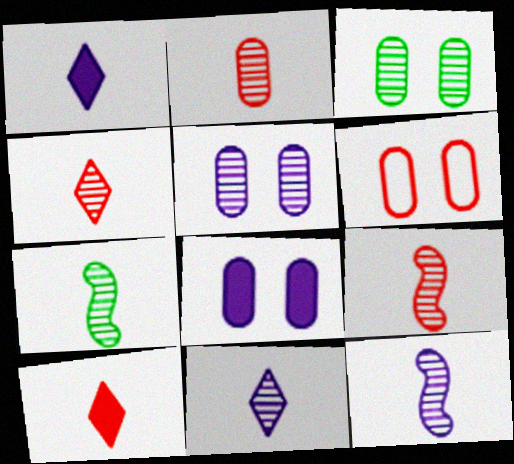[[2, 4, 9], 
[2, 7, 11], 
[3, 6, 8], 
[7, 9, 12]]